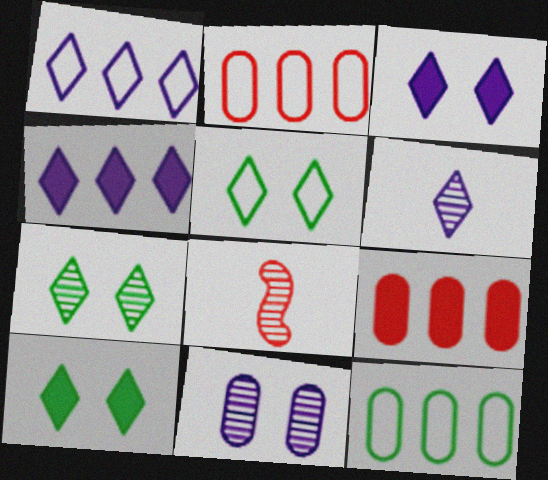[[1, 3, 6], 
[3, 8, 12], 
[5, 7, 10]]